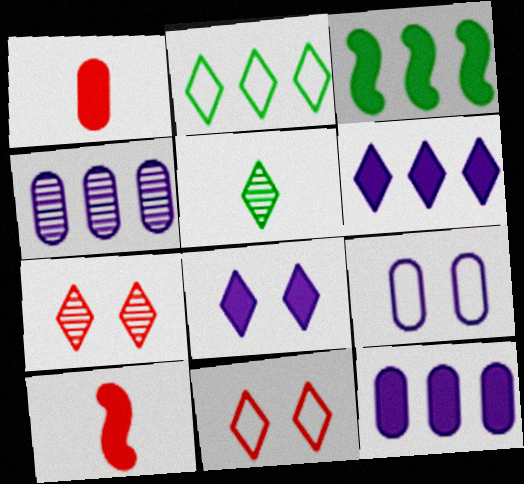[[1, 3, 8], 
[5, 6, 11]]